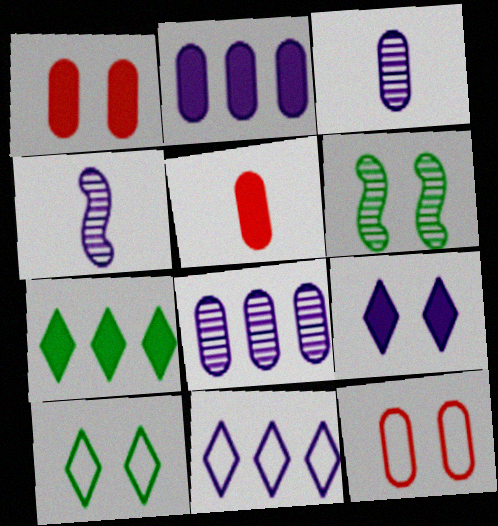[[4, 7, 12], 
[5, 6, 11], 
[6, 9, 12]]